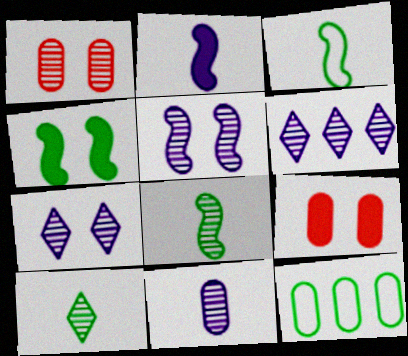[[1, 6, 8], 
[3, 6, 9], 
[4, 10, 12], 
[5, 6, 11], 
[9, 11, 12]]